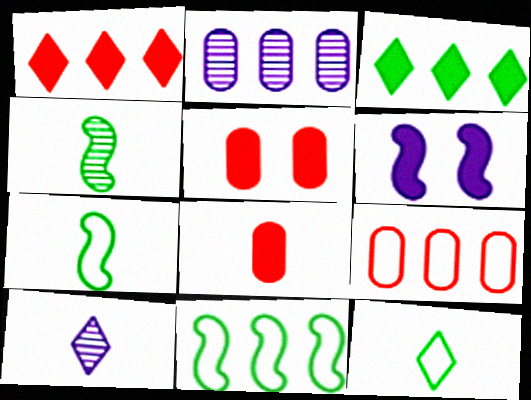[[1, 2, 11], 
[3, 6, 8], 
[5, 10, 11], 
[7, 8, 10]]